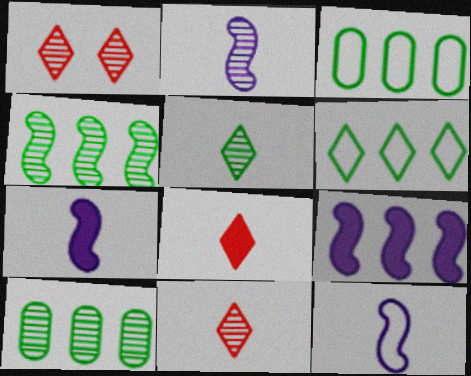[[1, 2, 10], 
[1, 3, 7], 
[2, 7, 12]]